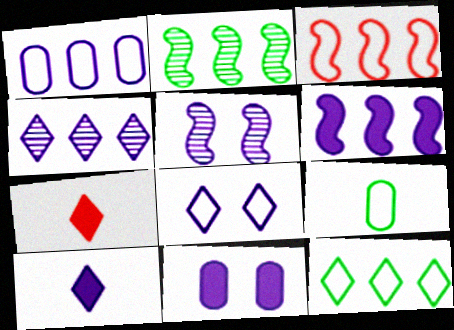[[1, 3, 12], 
[1, 4, 6], 
[1, 5, 10], 
[2, 3, 6], 
[3, 8, 9], 
[4, 8, 10], 
[5, 8, 11], 
[6, 10, 11]]